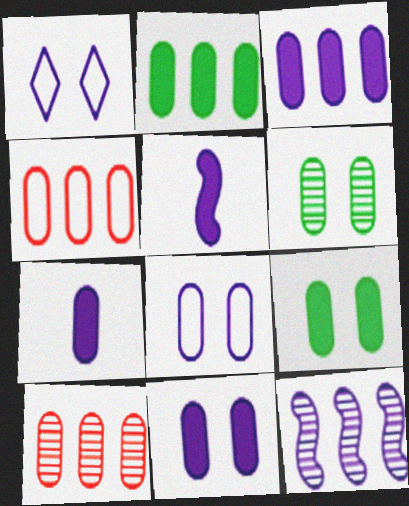[[1, 7, 12], 
[3, 7, 11], 
[4, 6, 7]]